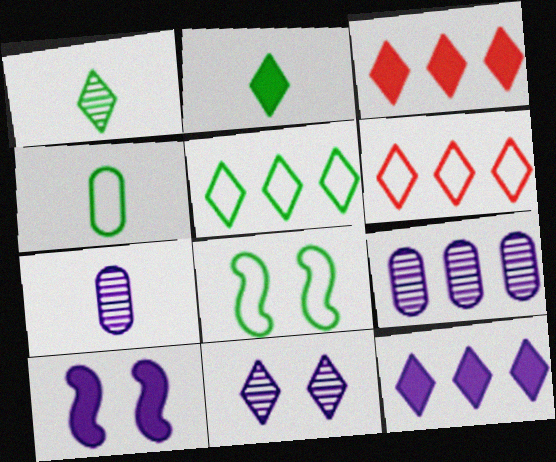[[2, 6, 11], 
[3, 7, 8], 
[4, 5, 8]]